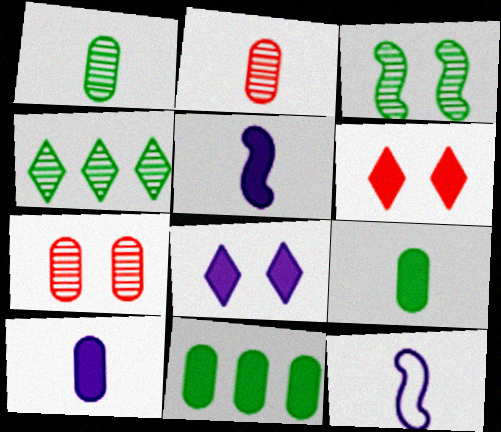[[1, 3, 4], 
[5, 6, 11]]